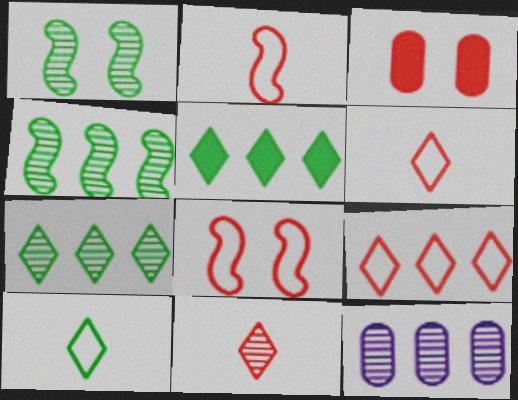[[1, 11, 12]]